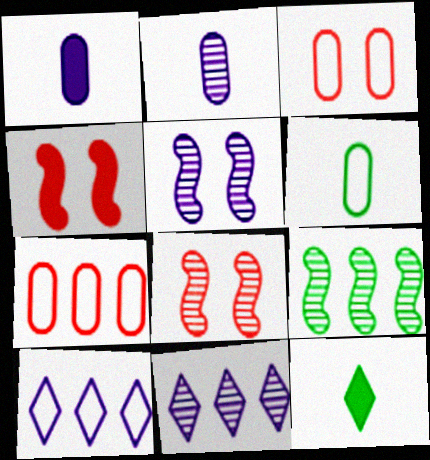[[1, 5, 10], 
[2, 5, 11], 
[4, 6, 11], 
[5, 7, 12]]